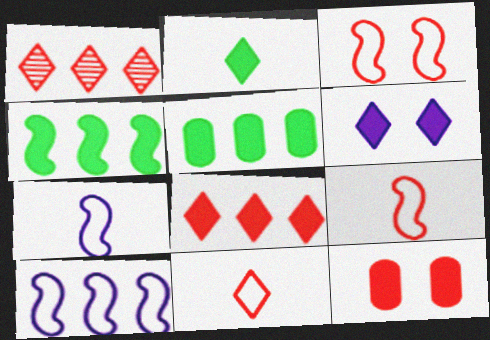[[1, 5, 10], 
[1, 9, 12], 
[2, 6, 8]]